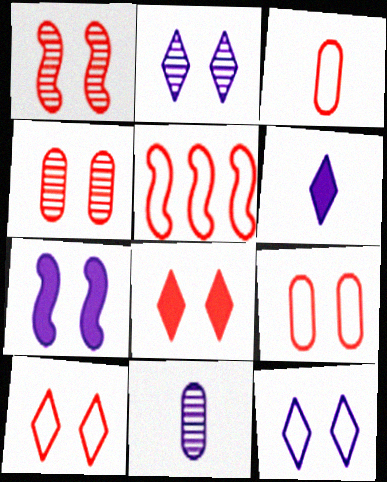[[1, 8, 9], 
[3, 5, 10]]